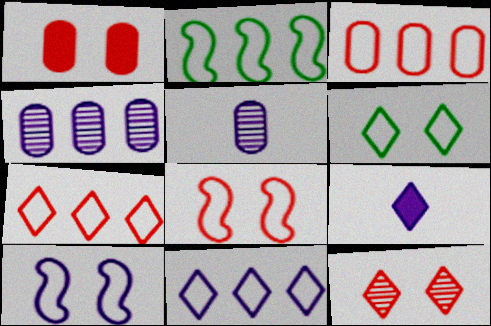[[1, 8, 12], 
[2, 3, 11], 
[4, 9, 10]]